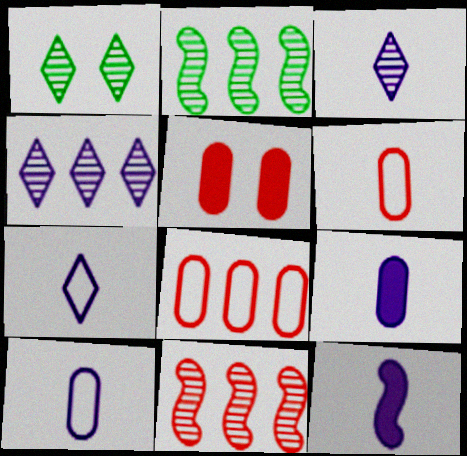[[1, 8, 12], 
[2, 5, 7], 
[3, 10, 12]]